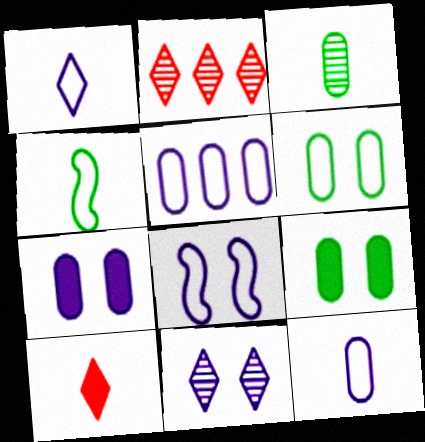[[1, 5, 8], 
[2, 4, 7], 
[7, 8, 11]]